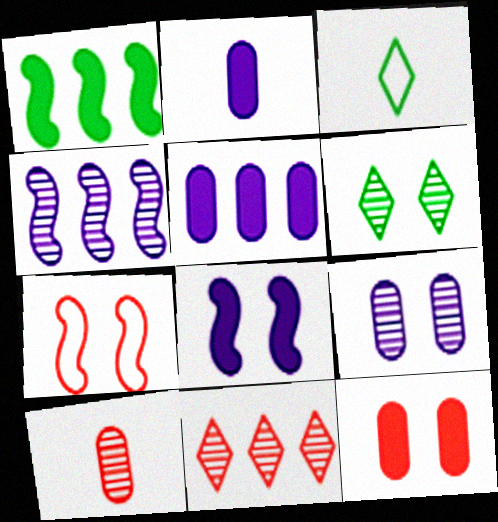[[3, 4, 12], 
[4, 6, 10]]